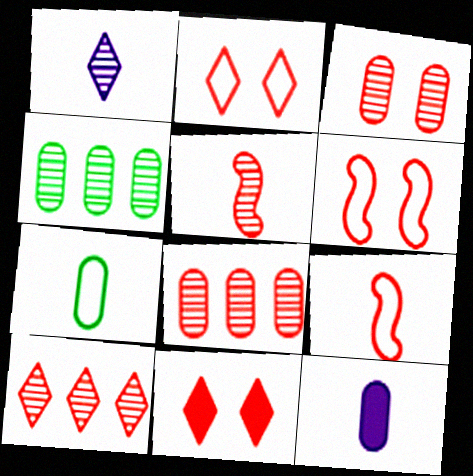[[3, 5, 10], 
[3, 6, 11], 
[8, 9, 11]]